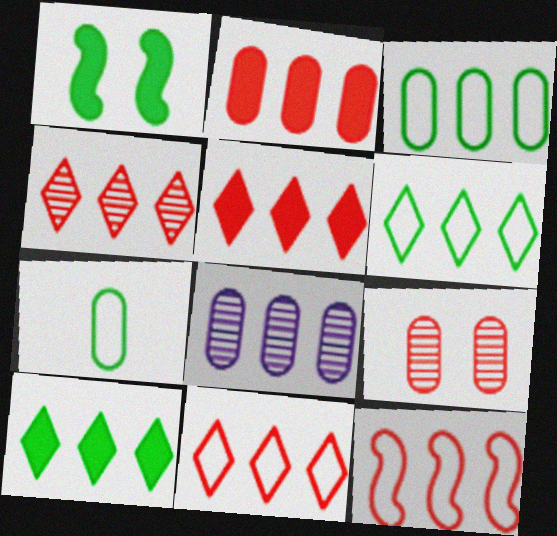[[2, 3, 8], 
[2, 4, 12], 
[4, 5, 11], 
[8, 10, 12]]